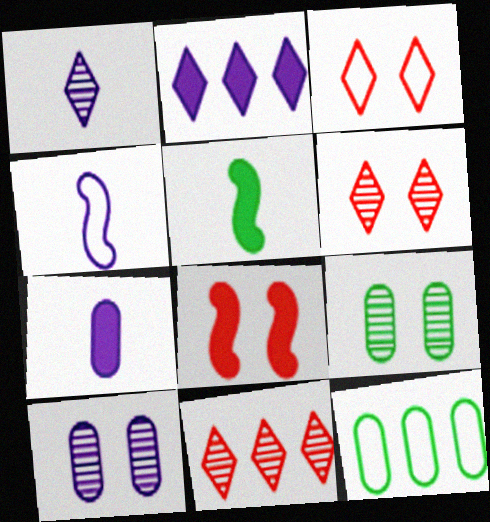[[1, 4, 7], 
[1, 8, 12], 
[2, 4, 10], 
[3, 4, 12]]